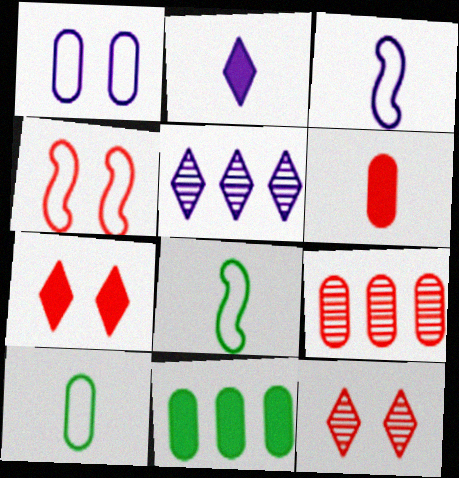[[3, 11, 12]]